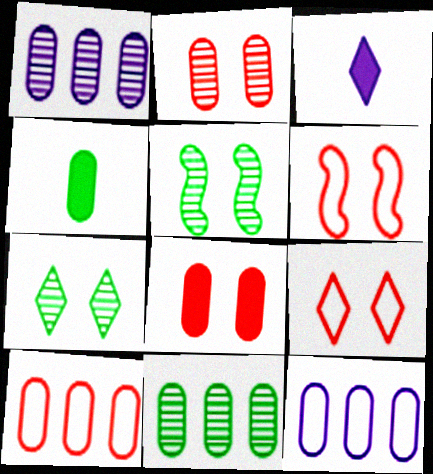[[2, 4, 12], 
[3, 5, 10], 
[3, 6, 11]]